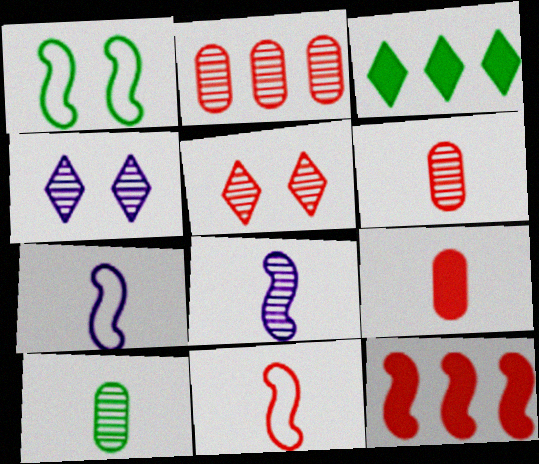[[1, 3, 10], 
[1, 8, 12]]